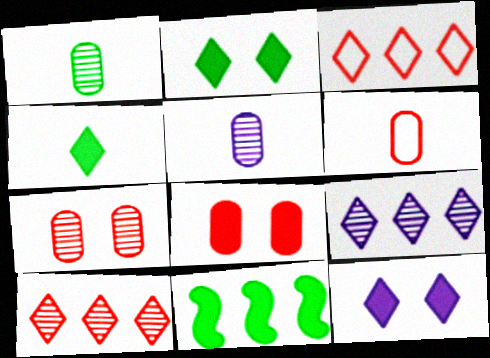[]